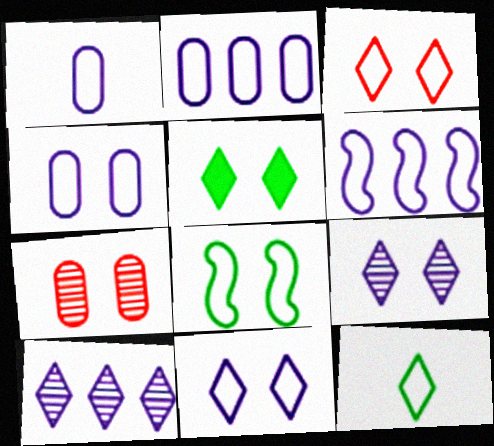[[1, 2, 4], 
[1, 6, 11], 
[3, 4, 8], 
[3, 5, 9]]